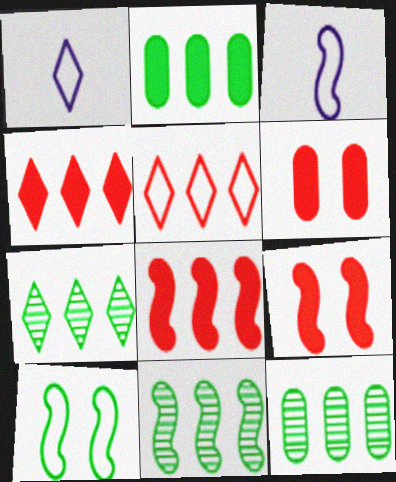[[1, 6, 11], 
[1, 9, 12], 
[3, 6, 7], 
[3, 9, 11], 
[7, 11, 12]]